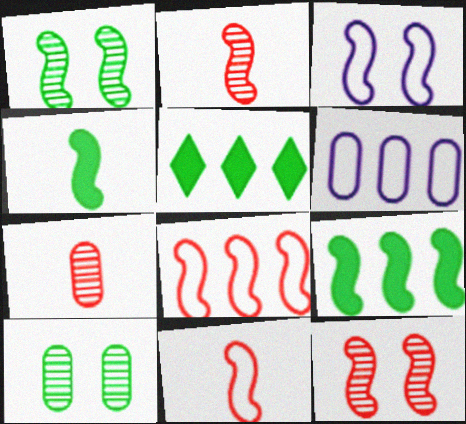[[2, 3, 9], 
[3, 5, 7]]